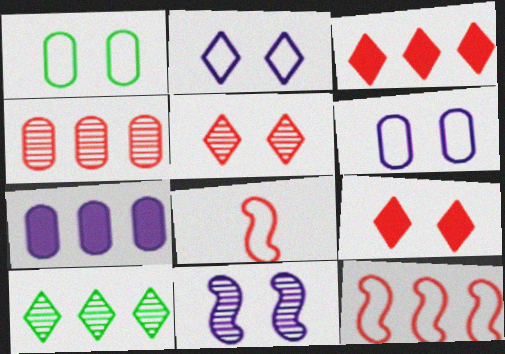[[1, 9, 11], 
[3, 4, 12], 
[4, 8, 9], 
[7, 10, 12]]